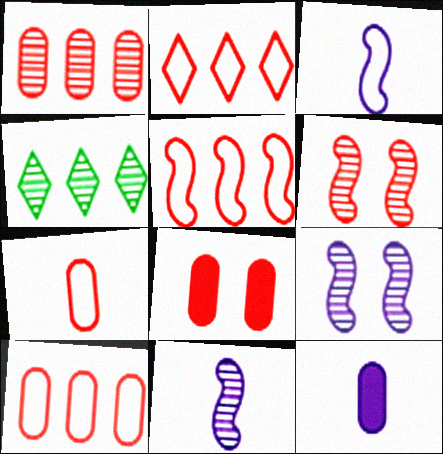[[1, 7, 8], 
[2, 5, 10], 
[3, 4, 8]]